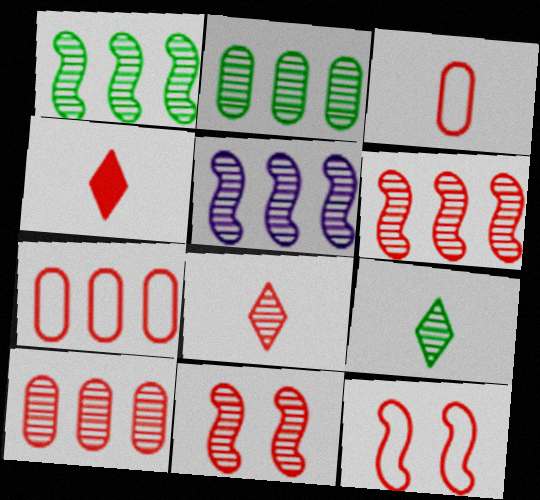[[1, 5, 6], 
[4, 7, 11], 
[4, 10, 12], 
[8, 10, 11]]